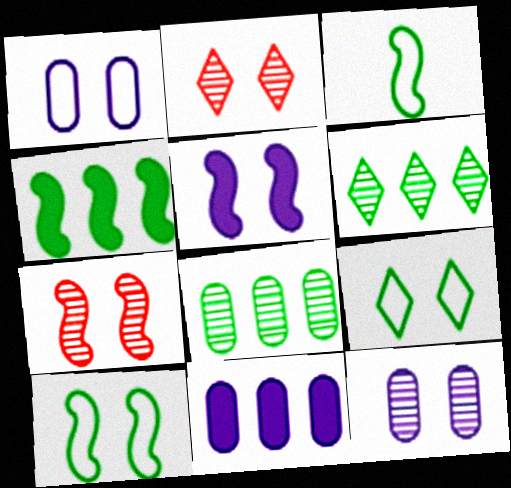[[2, 3, 11], 
[5, 7, 10]]